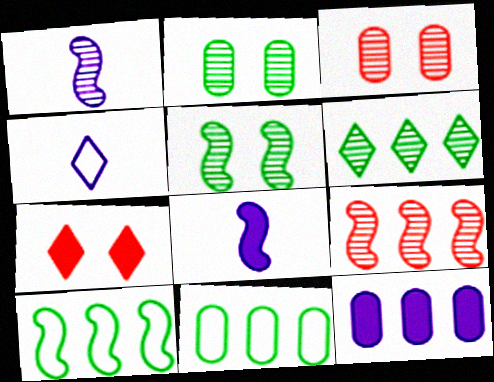[[1, 3, 6], 
[1, 5, 9], 
[1, 7, 11], 
[4, 6, 7]]